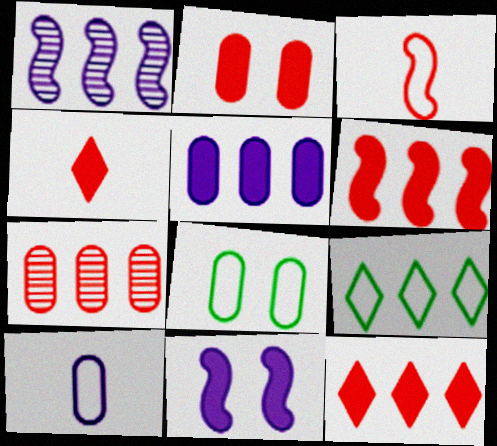[[1, 4, 8], 
[2, 4, 6]]